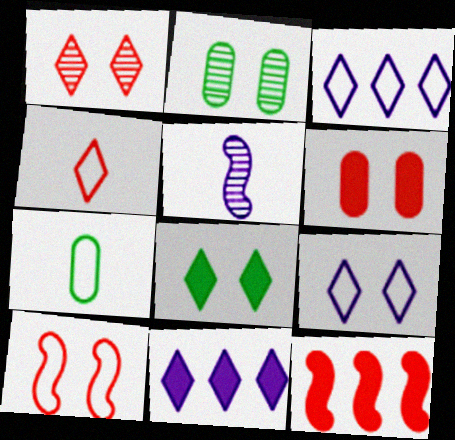[[1, 6, 10], 
[1, 8, 9], 
[3, 7, 10]]